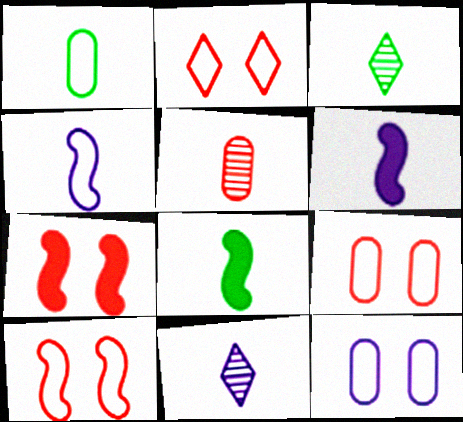[[1, 3, 8], 
[2, 9, 10]]